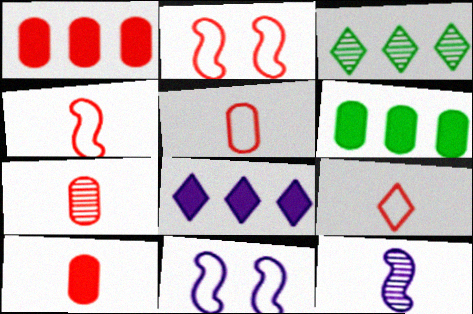[[3, 10, 11], 
[4, 5, 9], 
[5, 7, 10]]